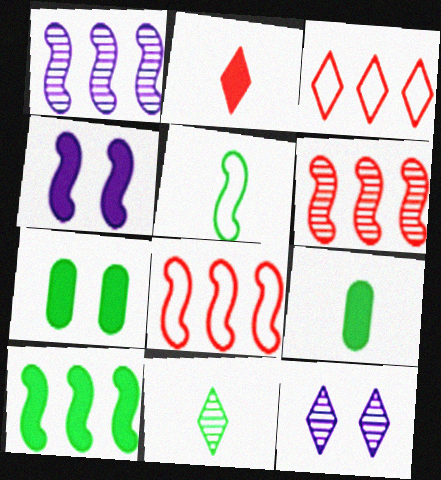[[1, 8, 10], 
[4, 5, 6], 
[5, 9, 11], 
[8, 9, 12]]